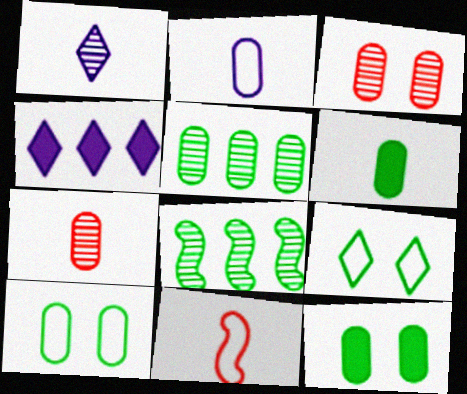[[1, 3, 8], 
[1, 6, 11], 
[2, 6, 7], 
[5, 6, 10], 
[6, 8, 9]]